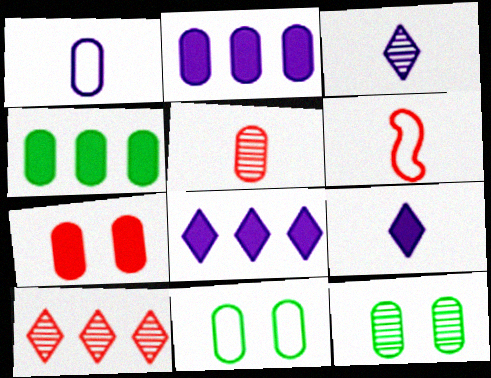[[2, 5, 11], 
[6, 7, 10], 
[6, 8, 12]]